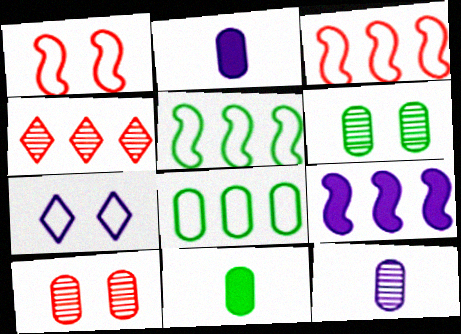[[2, 8, 10], 
[4, 8, 9], 
[6, 8, 11], 
[7, 9, 12]]